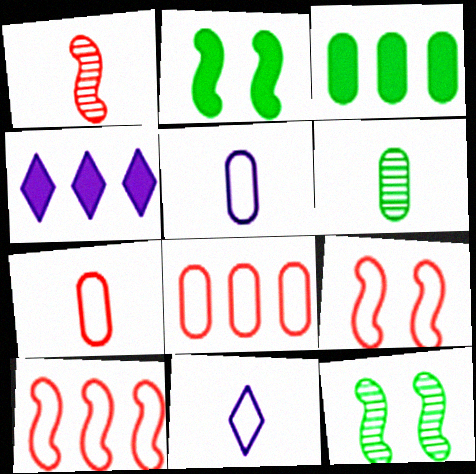[[4, 6, 9], 
[4, 7, 12]]